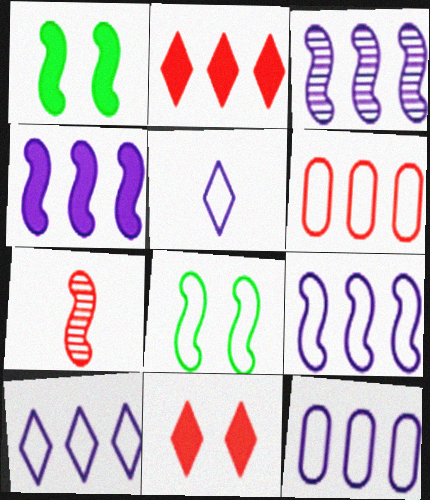[[1, 7, 9], 
[3, 4, 9], 
[4, 7, 8], 
[5, 6, 8], 
[6, 7, 11], 
[9, 10, 12]]